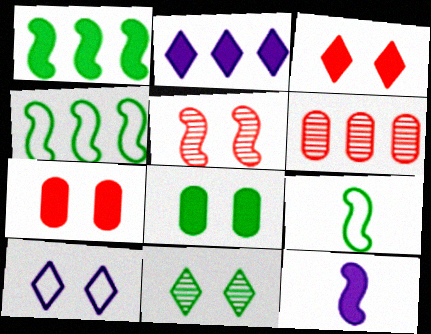[[2, 4, 6], 
[3, 10, 11], 
[4, 5, 12], 
[5, 8, 10]]